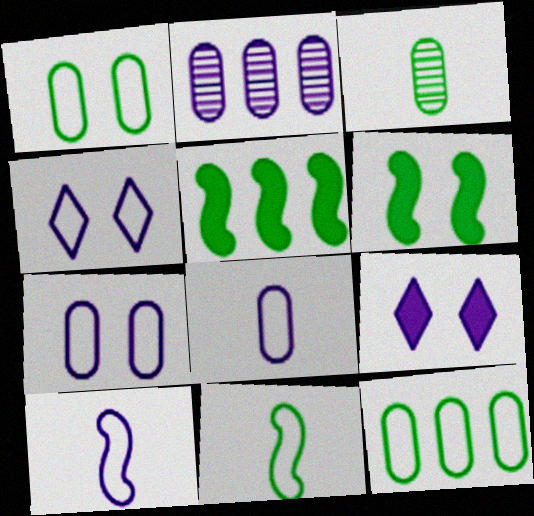[[2, 9, 10]]